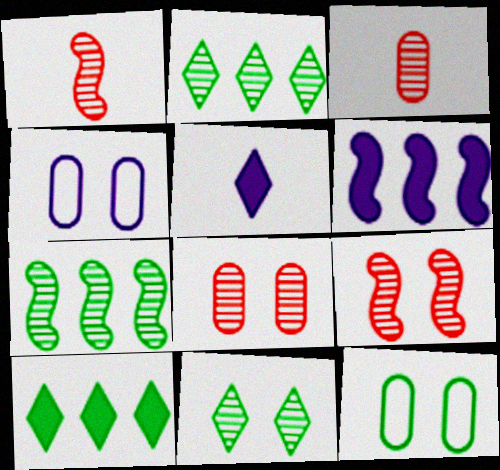[[1, 4, 10]]